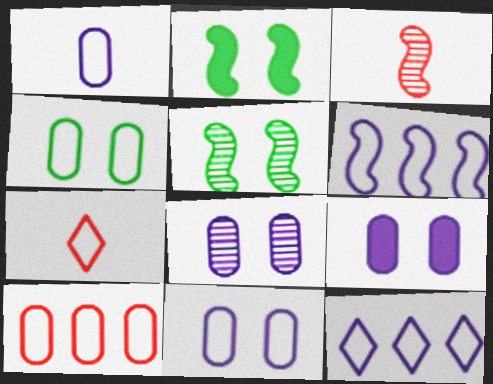[[1, 4, 10], 
[2, 3, 6], 
[4, 6, 7], 
[8, 9, 11]]